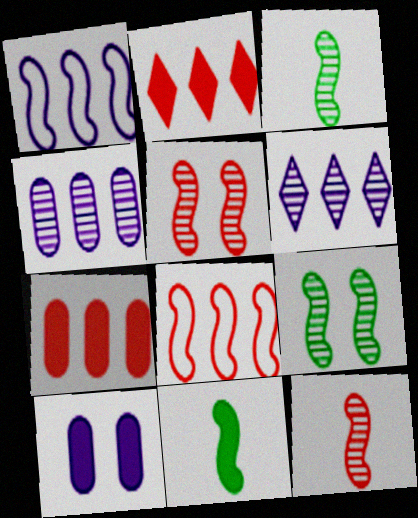[[1, 5, 11], 
[2, 10, 11]]